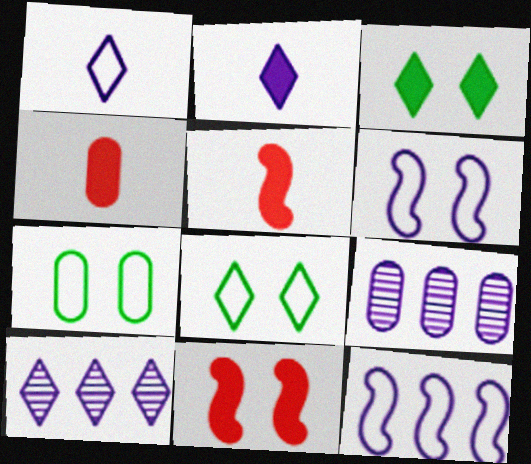[[2, 6, 9], 
[4, 7, 9], 
[5, 7, 10], 
[5, 8, 9]]